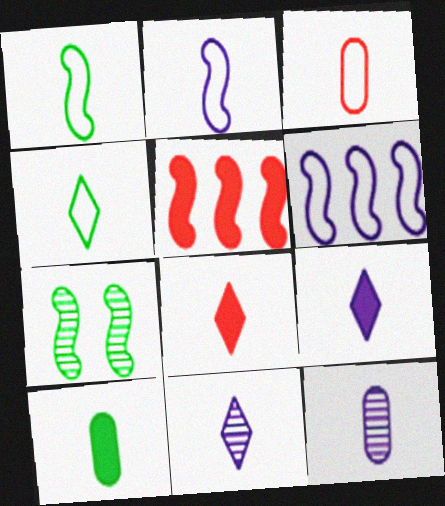[[1, 8, 12], 
[2, 3, 4], 
[2, 5, 7], 
[2, 9, 12], 
[3, 10, 12], 
[4, 8, 11]]